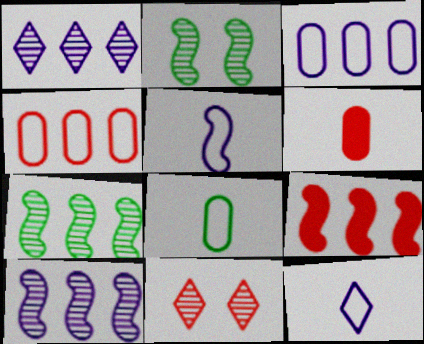[[2, 5, 9]]